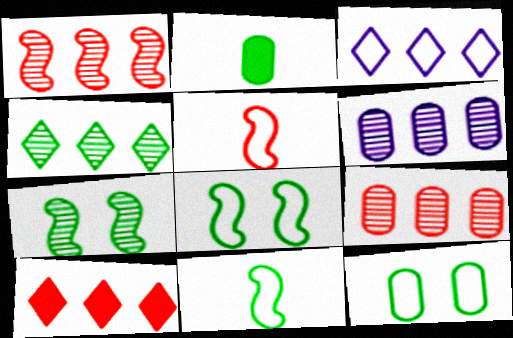[[1, 4, 6], 
[2, 4, 8], 
[3, 4, 10], 
[3, 5, 12]]